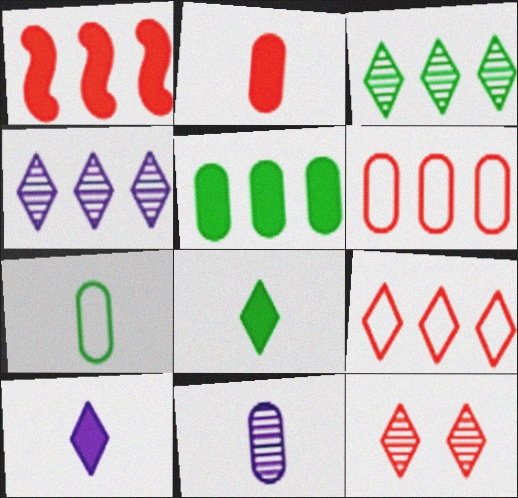[[2, 7, 11]]